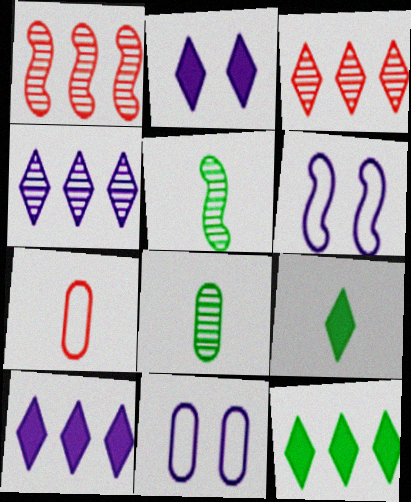[[1, 9, 11]]